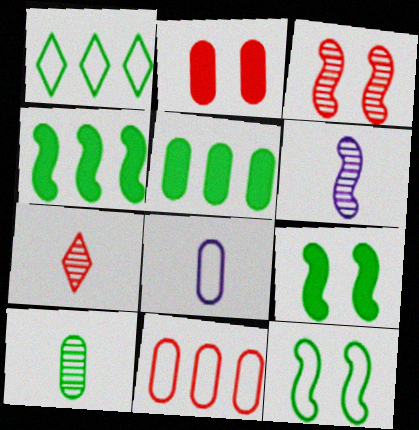[[1, 2, 6], 
[1, 9, 10], 
[6, 7, 10]]